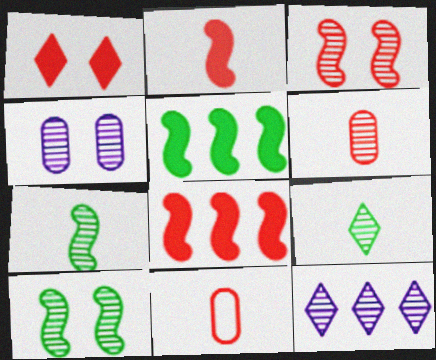[[6, 10, 12]]